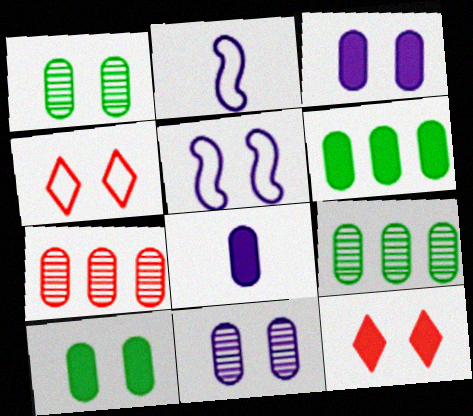[[1, 5, 12], 
[2, 9, 12]]